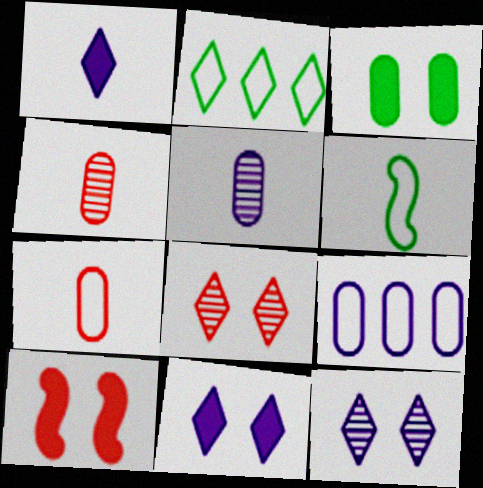[[1, 2, 8], 
[1, 4, 6], 
[2, 5, 10], 
[3, 4, 9], 
[3, 10, 11]]